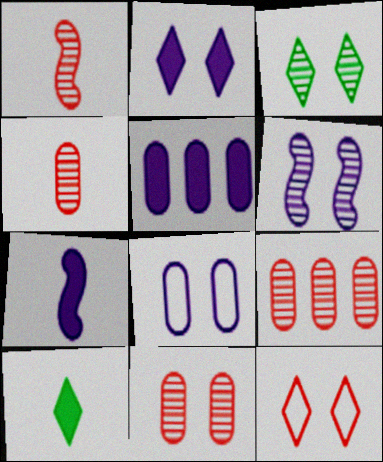[[2, 3, 12], 
[2, 5, 7], 
[2, 6, 8], 
[3, 6, 11], 
[4, 9, 11]]